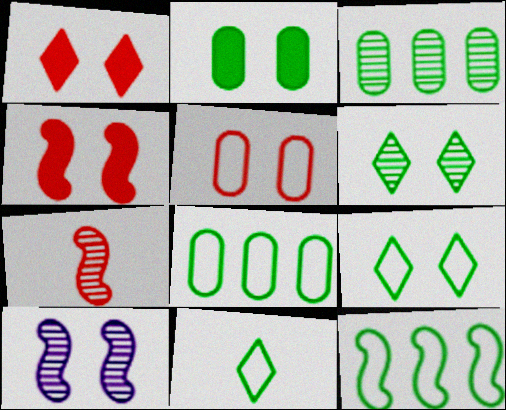[]